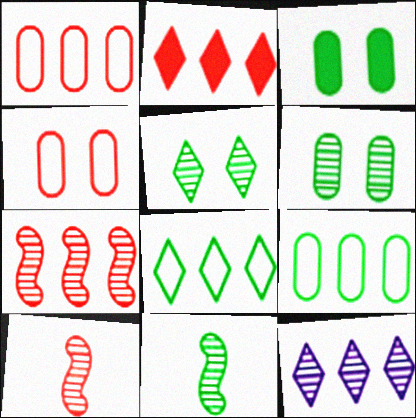[[1, 2, 7], 
[2, 4, 10], 
[2, 8, 12], 
[3, 8, 11], 
[6, 10, 12]]